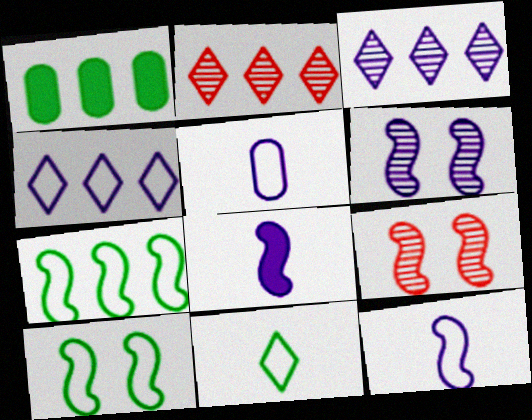[[7, 8, 9]]